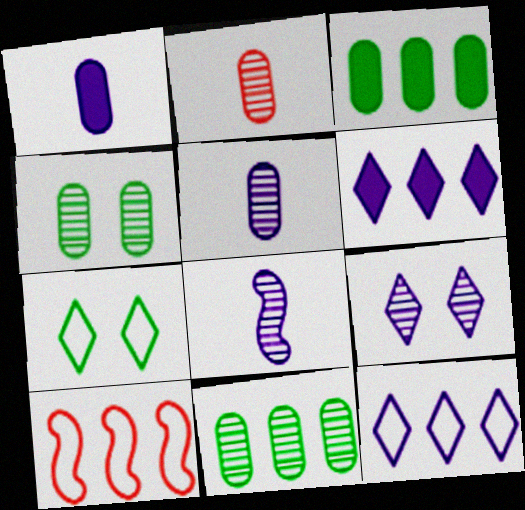[[6, 10, 11]]